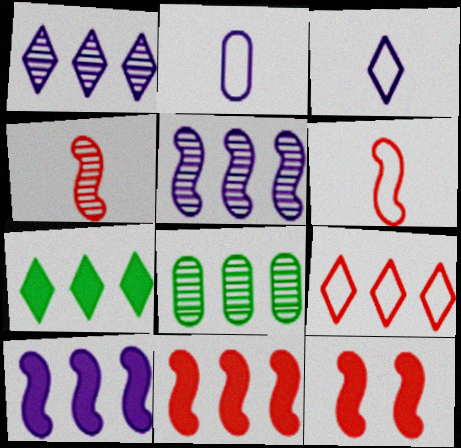[[1, 7, 9], 
[3, 8, 12], 
[8, 9, 10]]